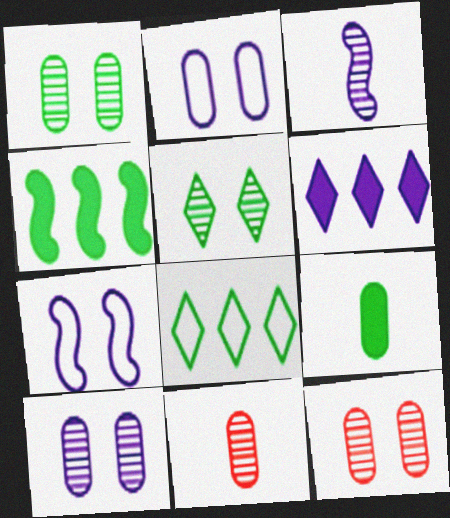[[1, 10, 12], 
[2, 3, 6]]